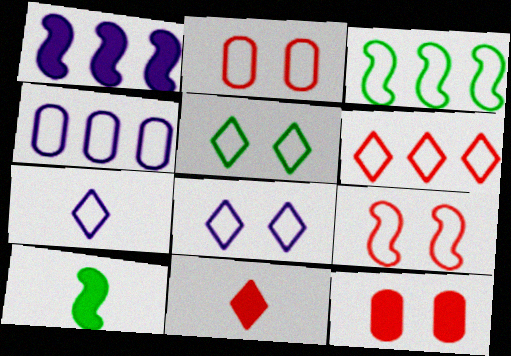[[2, 3, 7], 
[3, 4, 6], 
[5, 6, 7]]